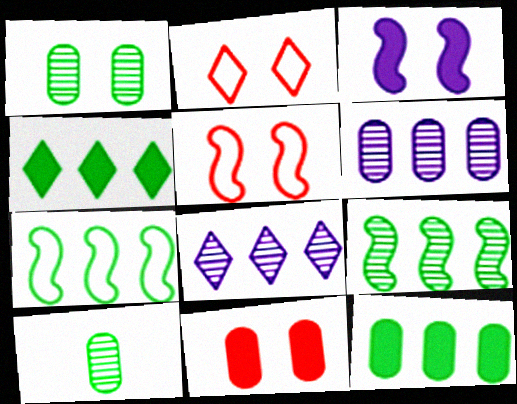[[1, 2, 3]]